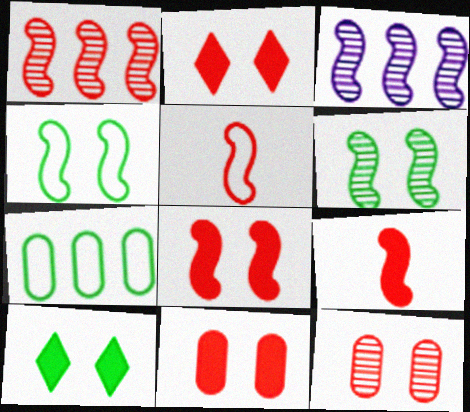[[1, 5, 8], 
[2, 8, 11], 
[3, 4, 9]]